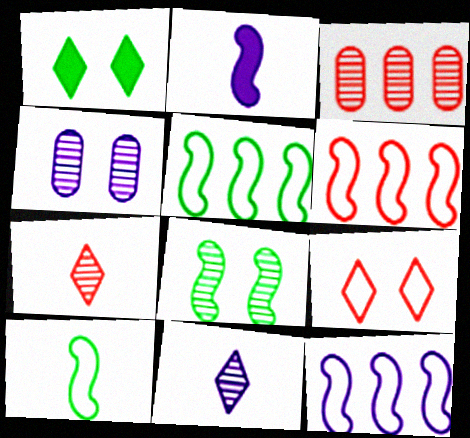[[2, 6, 8], 
[3, 8, 11], 
[5, 6, 12]]